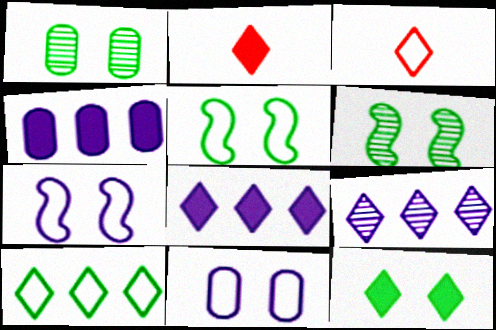[[1, 5, 12], 
[2, 8, 12], 
[3, 4, 6], 
[3, 9, 12]]